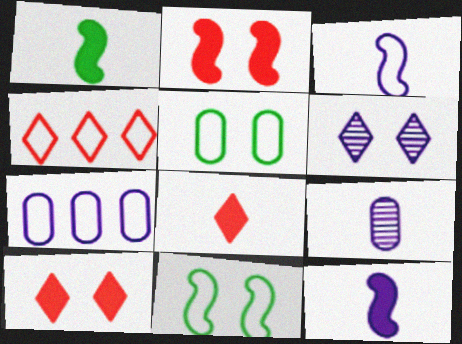[[2, 5, 6], 
[3, 4, 5], 
[6, 7, 12]]